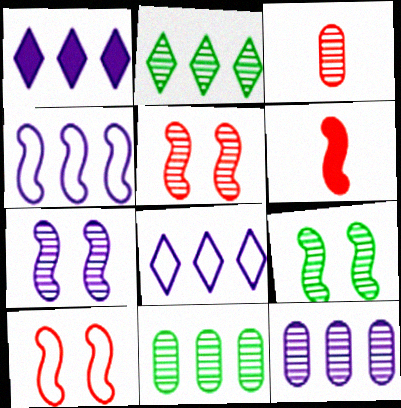[[1, 4, 12], 
[2, 3, 7], 
[4, 6, 9], 
[5, 7, 9]]